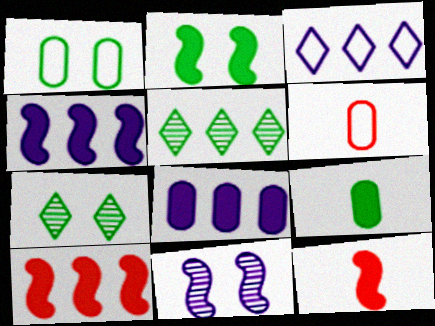[[1, 2, 7], 
[2, 4, 12], 
[4, 6, 7]]